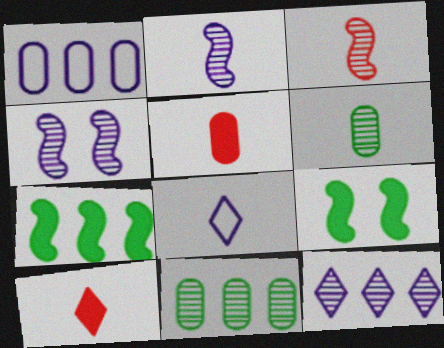[]